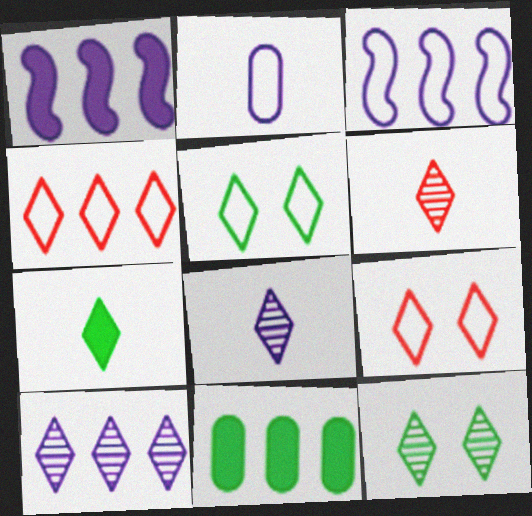[[6, 10, 12], 
[7, 9, 10]]